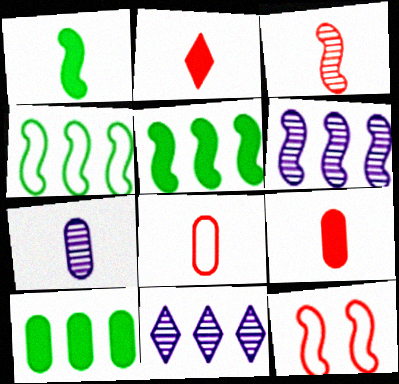[[1, 6, 12], 
[2, 3, 8]]